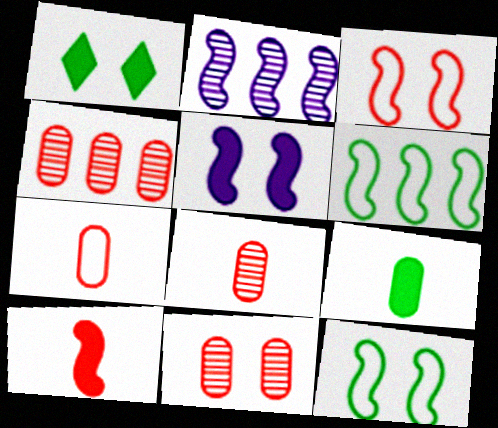[[1, 2, 7], 
[2, 10, 12], 
[4, 8, 11]]